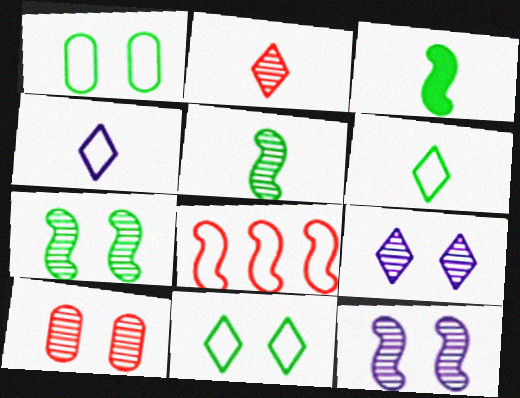[[1, 4, 8], 
[3, 8, 12], 
[7, 9, 10]]